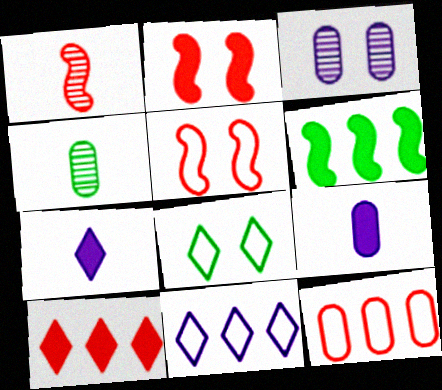[[2, 3, 8], 
[2, 4, 11], 
[4, 6, 8]]